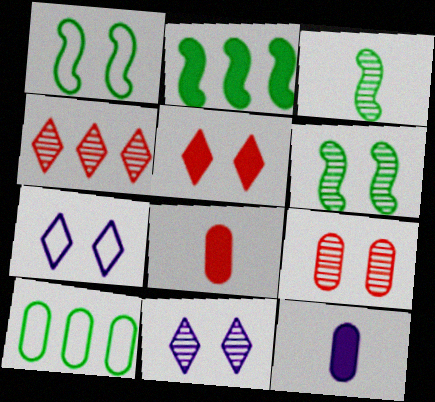[[1, 2, 3], 
[1, 4, 12], 
[2, 5, 12], 
[6, 9, 11], 
[9, 10, 12]]